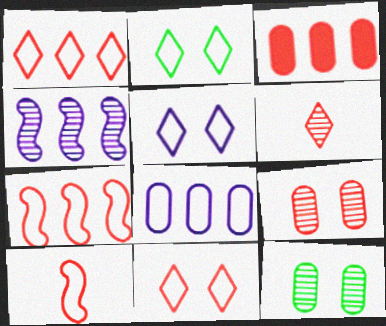[[2, 5, 11], 
[2, 8, 10], 
[4, 6, 12]]